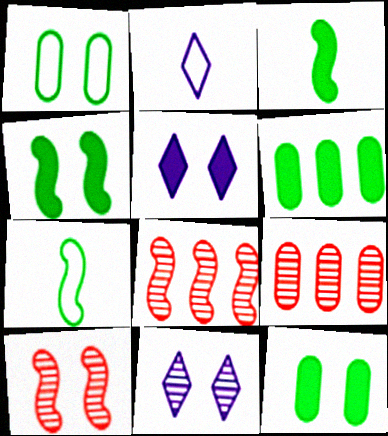[[1, 5, 10], 
[2, 4, 9], 
[2, 6, 10], 
[2, 8, 12], 
[5, 7, 9]]